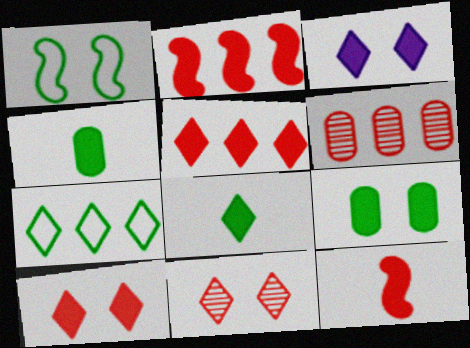[[2, 3, 4], 
[3, 5, 8]]